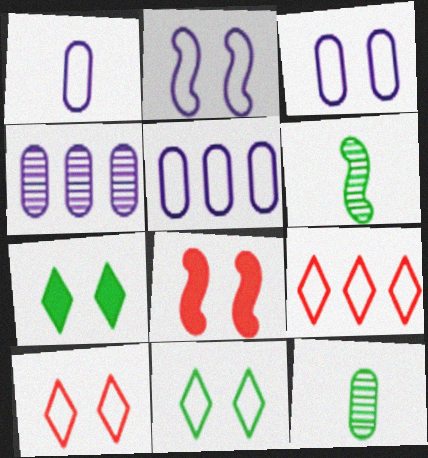[[1, 3, 5]]